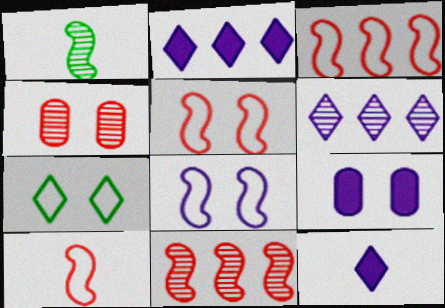[[1, 4, 6], 
[3, 5, 10]]